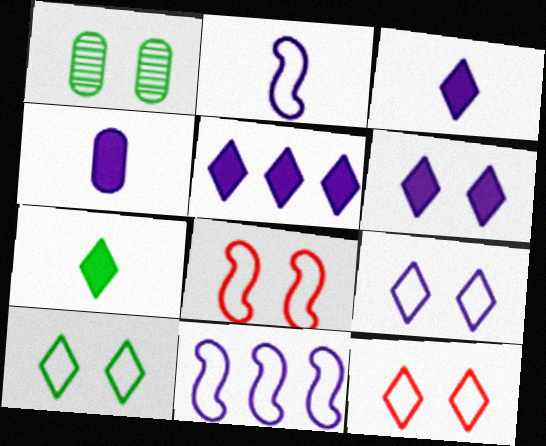[[1, 6, 8], 
[3, 5, 6], 
[9, 10, 12]]